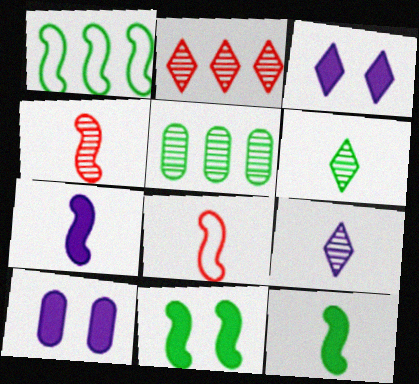[[3, 5, 8]]